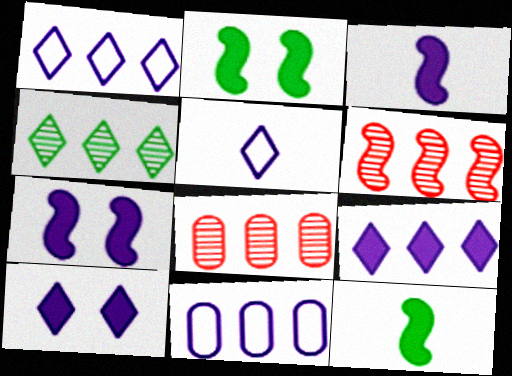[[2, 5, 8]]